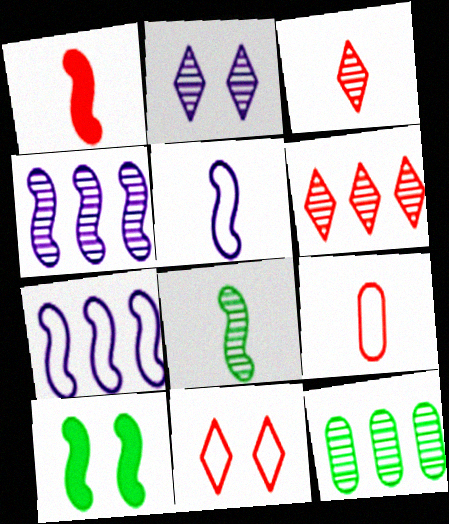[[1, 3, 9], 
[1, 5, 8], 
[4, 6, 12]]